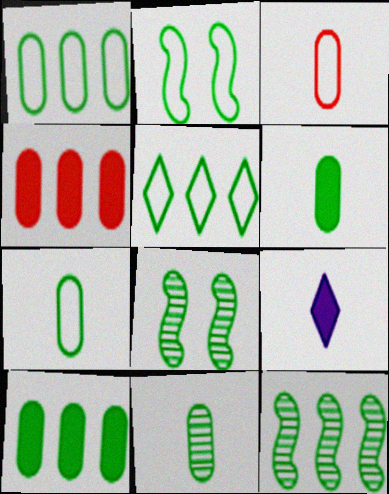[[2, 5, 7], 
[5, 6, 8], 
[5, 10, 12], 
[6, 7, 11]]